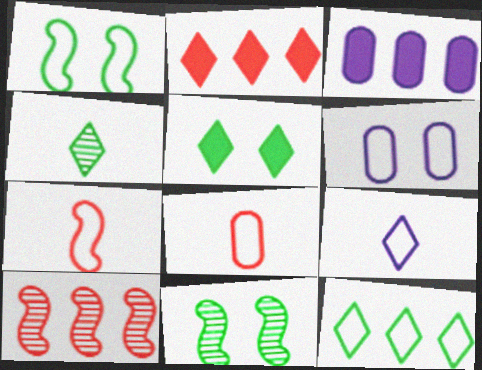[[3, 10, 12], 
[4, 5, 12], 
[6, 7, 12]]